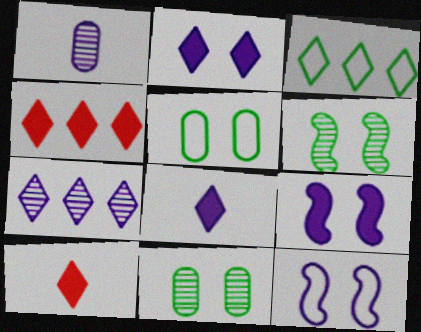[[3, 4, 7]]